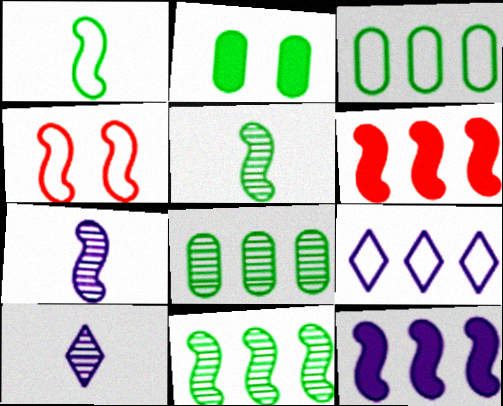[[4, 5, 12], 
[6, 8, 9]]